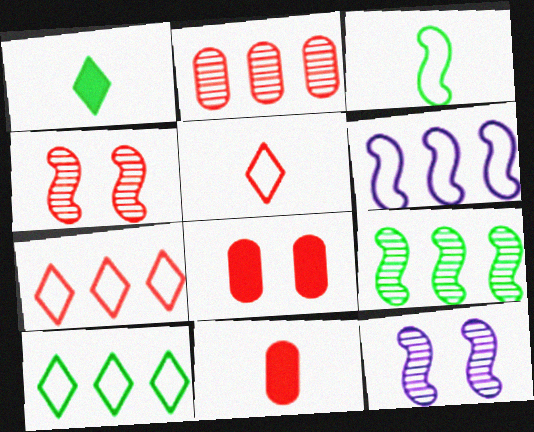[[4, 7, 11], 
[10, 11, 12]]